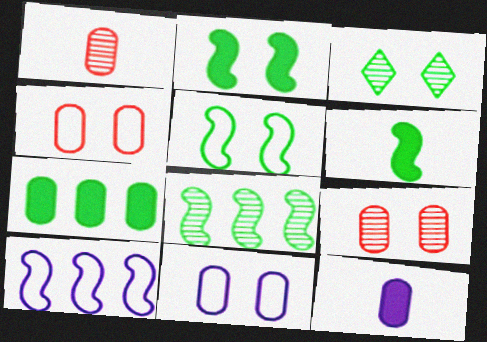[[1, 7, 11], 
[5, 6, 8]]